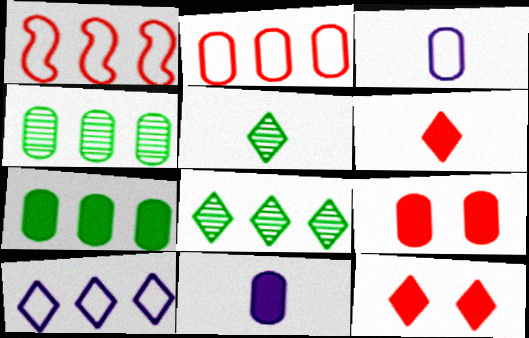[[3, 4, 9], 
[5, 10, 12], 
[7, 9, 11]]